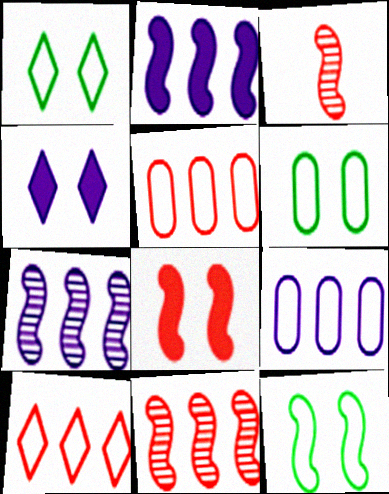[[1, 6, 12], 
[2, 3, 12]]